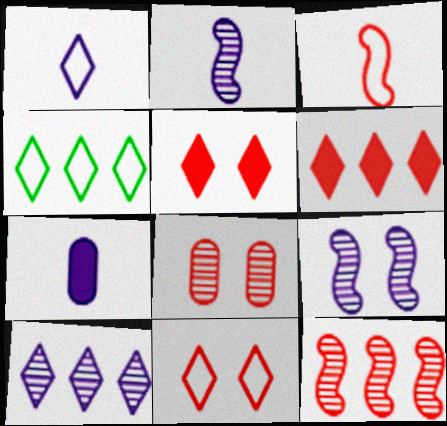[[1, 2, 7], 
[1, 4, 11], 
[3, 6, 8], 
[4, 6, 10]]